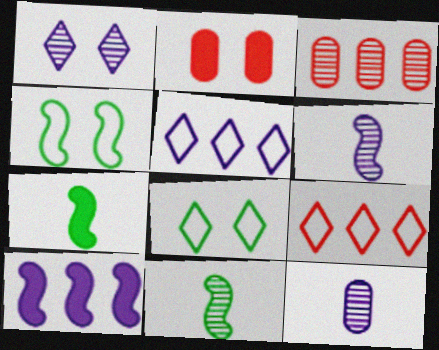[[1, 2, 4], 
[1, 3, 11], 
[2, 5, 11]]